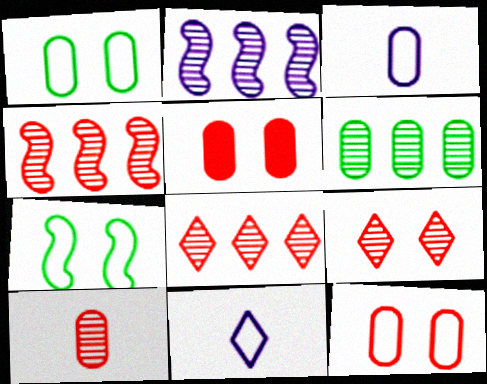[[2, 6, 8], 
[3, 5, 6], 
[4, 9, 10]]